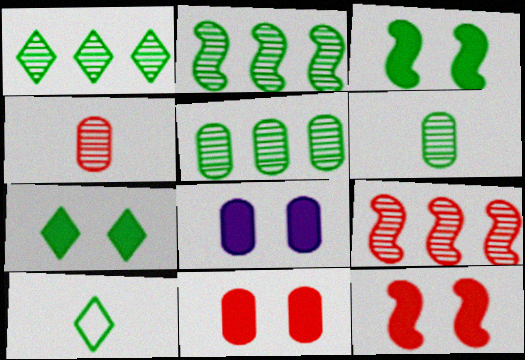[[1, 2, 5], 
[1, 7, 10], 
[3, 5, 10], 
[7, 8, 12], 
[8, 9, 10]]